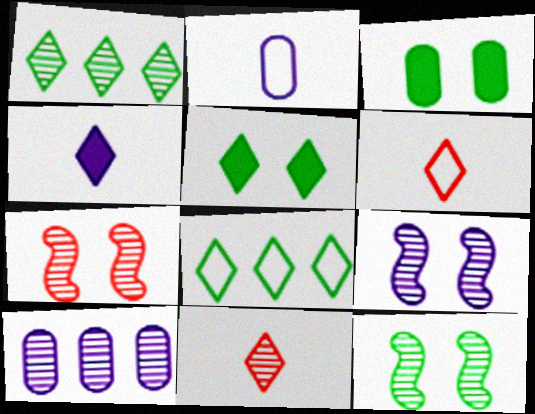[[7, 9, 12], 
[10, 11, 12]]